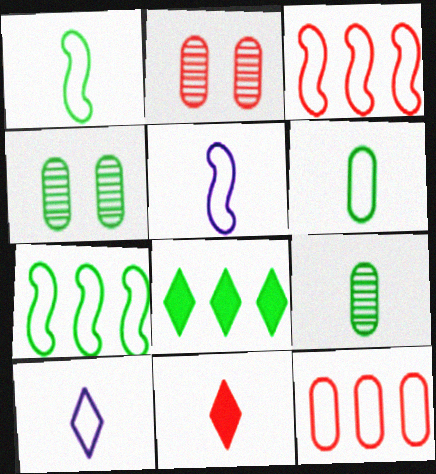[[1, 4, 8], 
[2, 3, 11], 
[2, 5, 8], 
[5, 9, 11]]